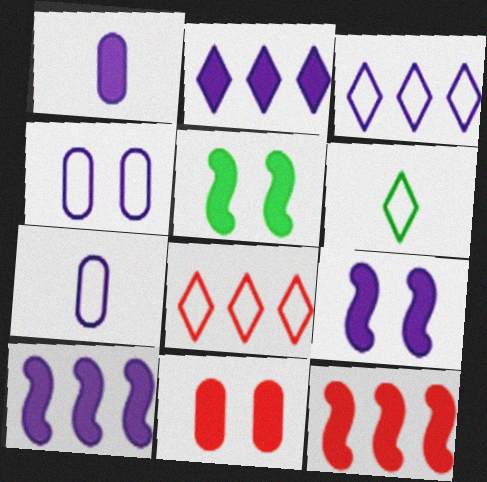[[1, 2, 9]]